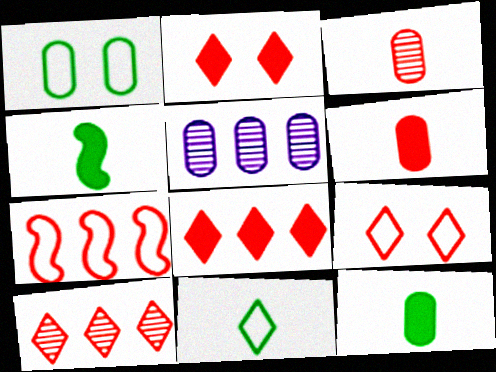[[1, 5, 6], 
[2, 3, 7], 
[4, 5, 9]]